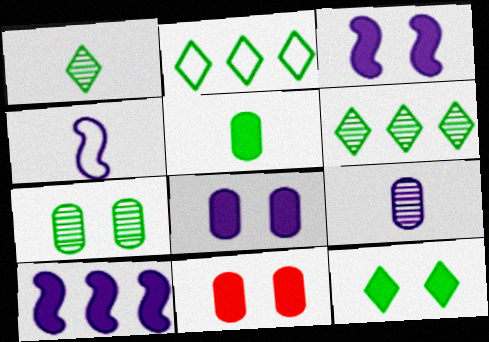[[1, 2, 12], 
[3, 11, 12], 
[4, 6, 11]]